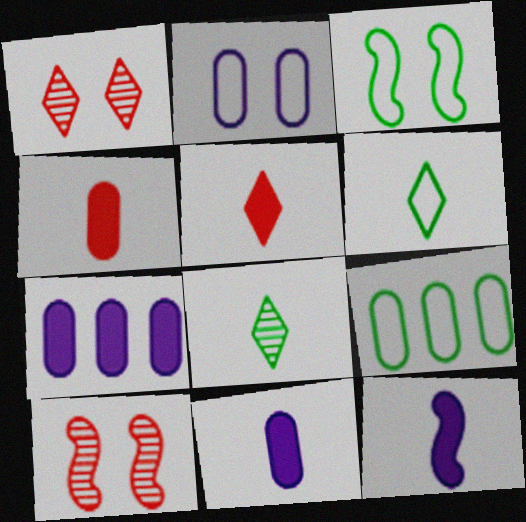[[1, 9, 12], 
[3, 6, 9], 
[6, 7, 10]]